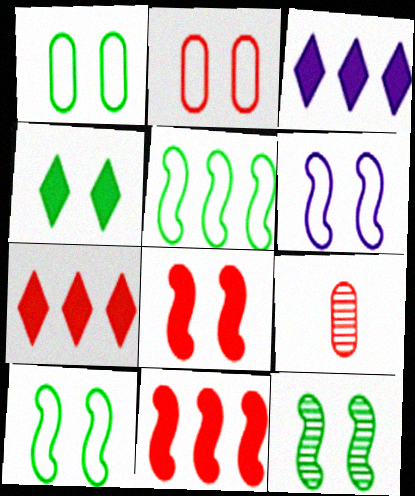[[1, 4, 12], 
[3, 9, 10], 
[6, 8, 12]]